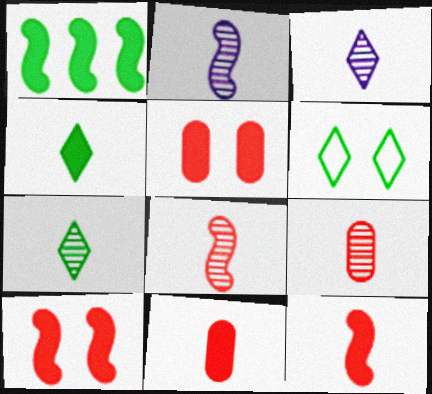[[2, 7, 9]]